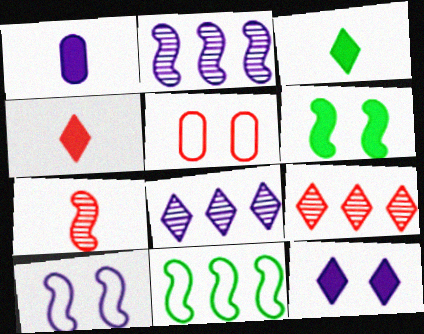[[1, 8, 10], 
[2, 3, 5]]